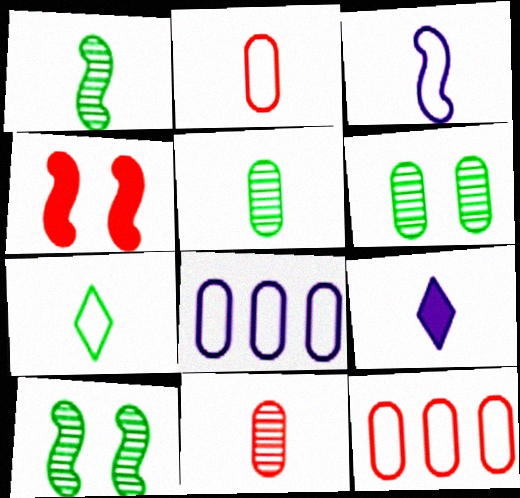[[1, 2, 9], 
[2, 3, 7], 
[9, 10, 12]]